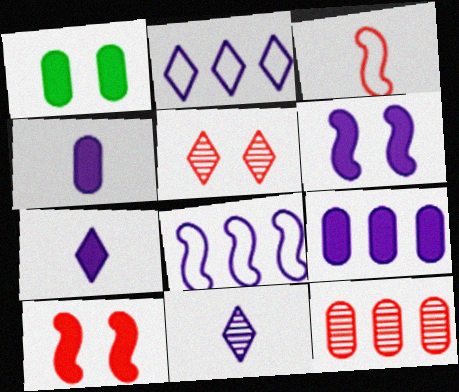[[6, 7, 9]]